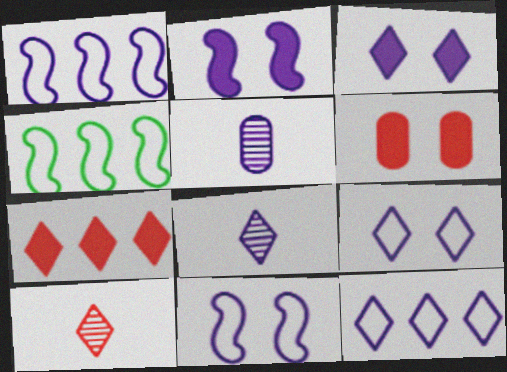[[1, 3, 5], 
[2, 5, 12], 
[3, 8, 12], 
[4, 6, 8]]